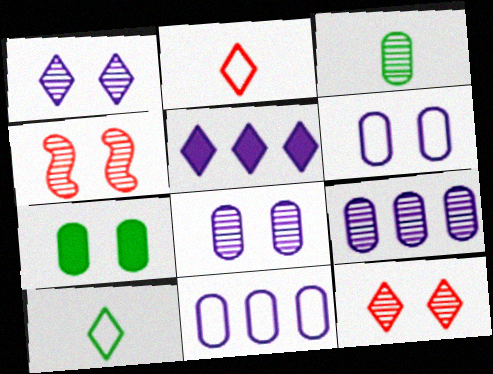[[5, 10, 12]]